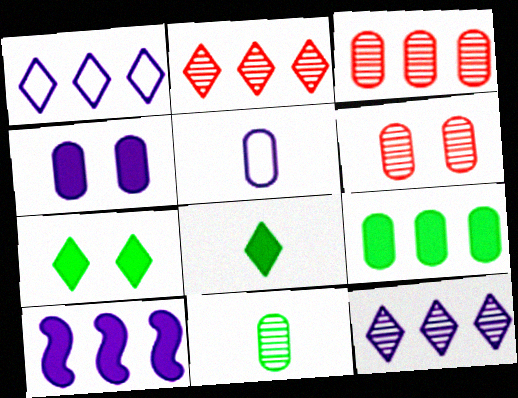[[5, 6, 9]]